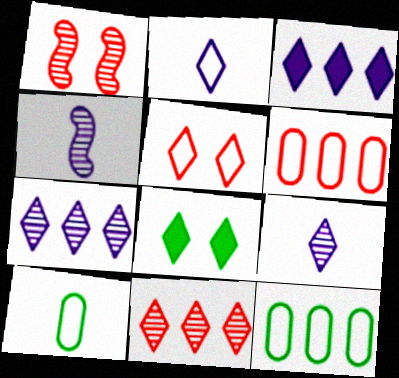[[1, 3, 10], 
[2, 8, 11], 
[4, 6, 8]]